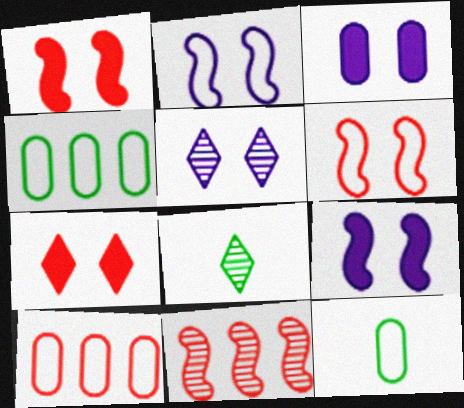[[2, 3, 5], 
[8, 9, 10]]